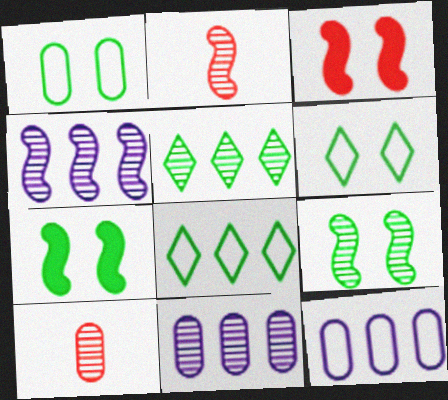[[2, 4, 9]]